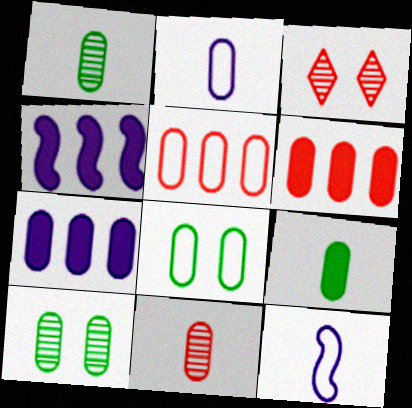[[2, 5, 8], 
[2, 6, 10], 
[2, 9, 11], 
[7, 8, 11]]